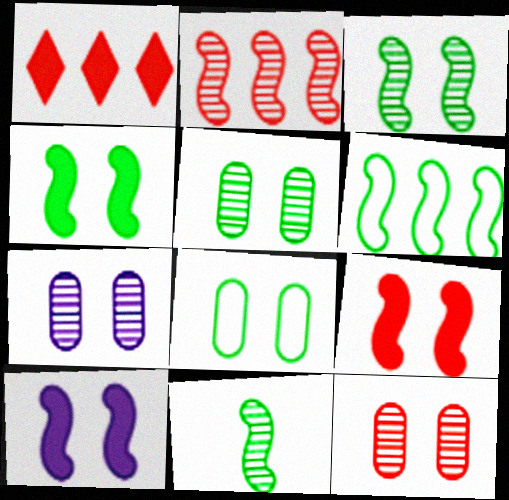[[4, 6, 11], 
[4, 9, 10], 
[5, 7, 12]]